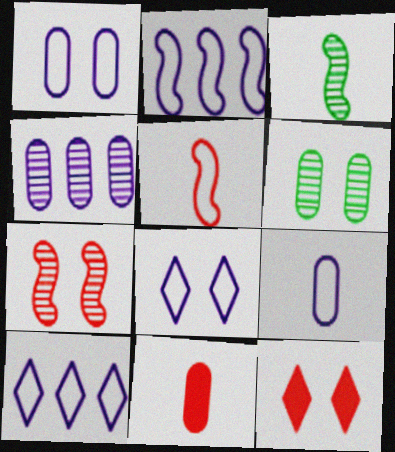[[2, 8, 9]]